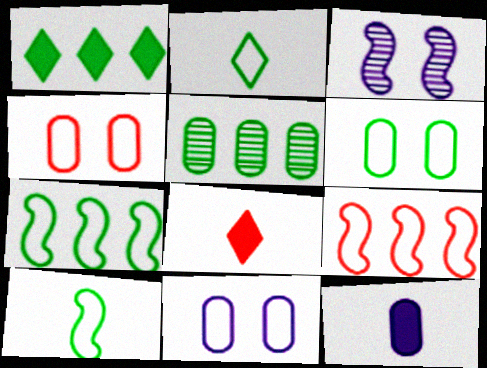[[1, 5, 7], 
[2, 6, 7], 
[2, 9, 11], 
[4, 5, 12], 
[4, 6, 11]]